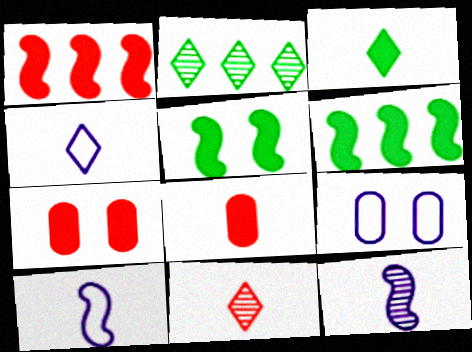[[2, 7, 10], 
[3, 4, 11], 
[6, 9, 11]]